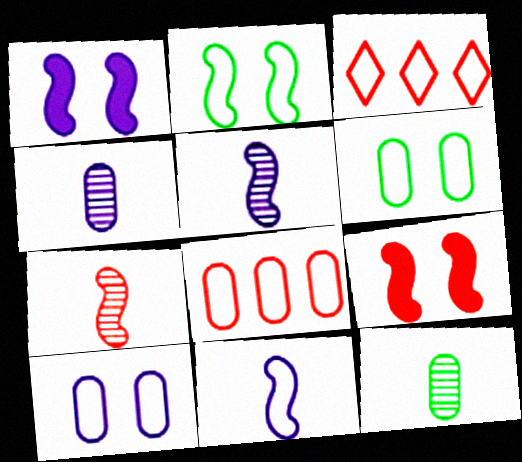[[1, 3, 12], 
[3, 6, 11]]